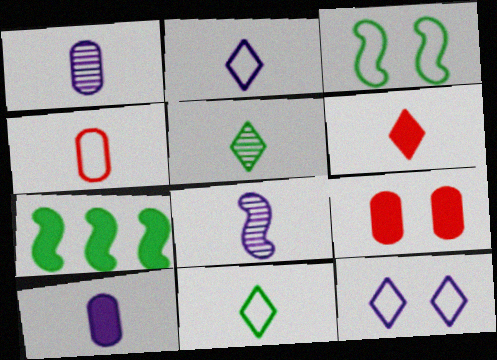[[2, 5, 6], 
[2, 8, 10]]